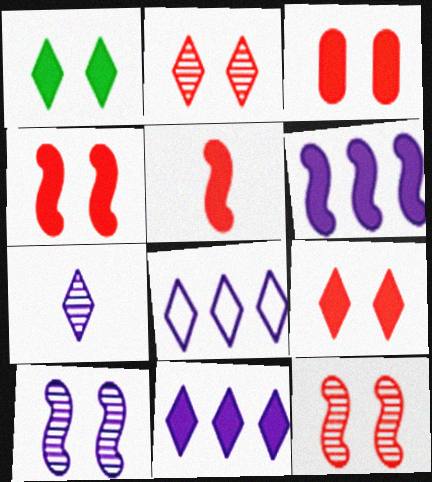[[3, 4, 9]]